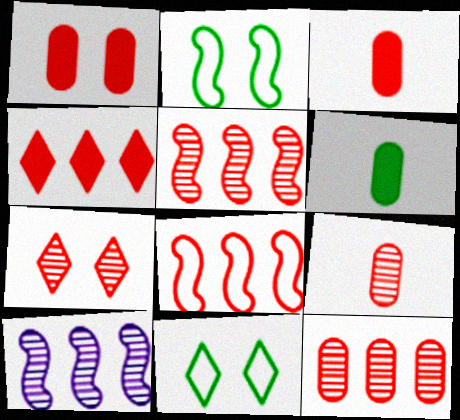[[3, 7, 8], 
[3, 10, 11], 
[4, 8, 12], 
[5, 7, 9]]